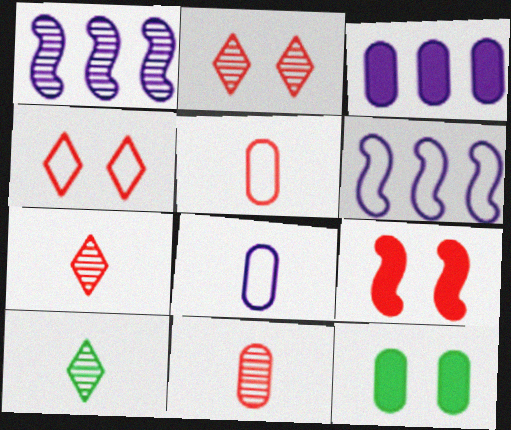[[6, 7, 12]]